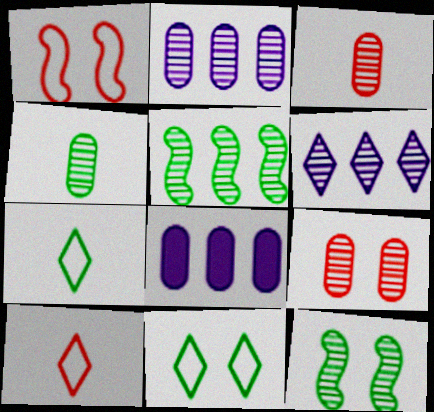[[2, 4, 9], 
[3, 6, 12], 
[8, 10, 12]]